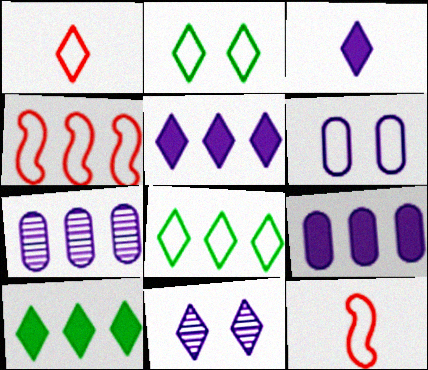[[1, 10, 11], 
[4, 7, 10], 
[6, 8, 12]]